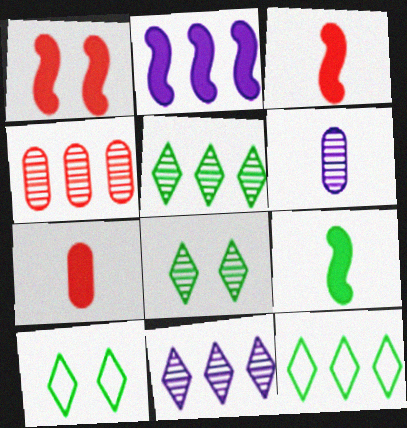[[1, 2, 9], 
[1, 6, 12], 
[2, 4, 12]]